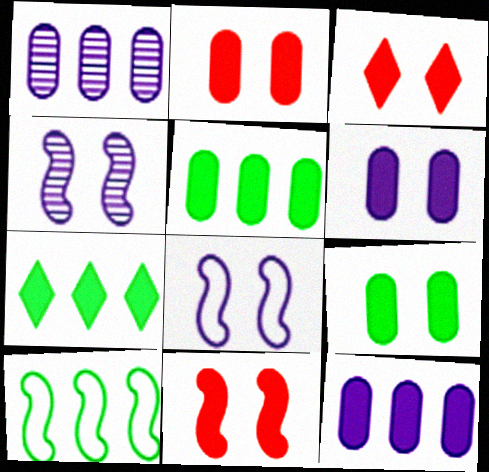[[2, 3, 11], 
[2, 6, 9]]